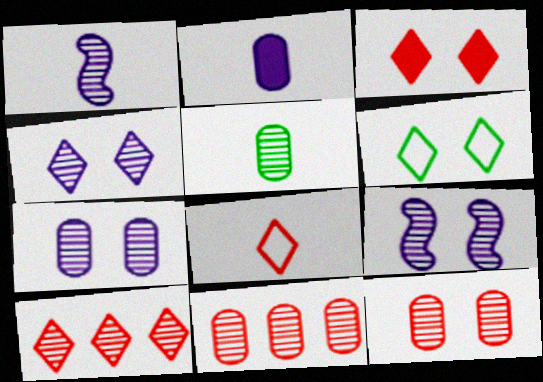[[3, 4, 6], 
[3, 8, 10], 
[4, 7, 9], 
[5, 7, 11], 
[5, 9, 10]]